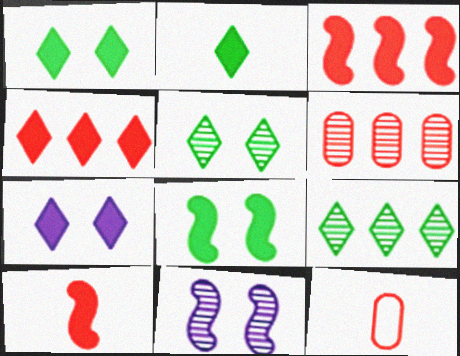[[2, 4, 7]]